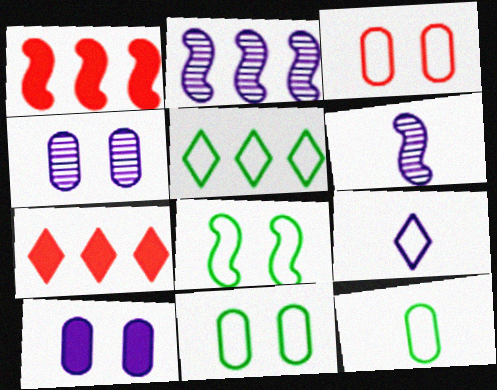[[1, 6, 8], 
[2, 9, 10], 
[5, 8, 12], 
[6, 7, 11]]